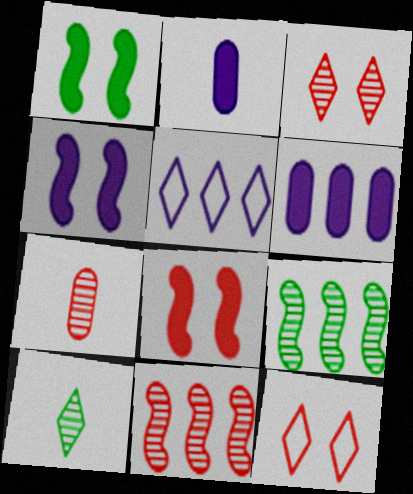[[1, 4, 8], 
[1, 5, 7], 
[2, 9, 12], 
[3, 7, 11]]